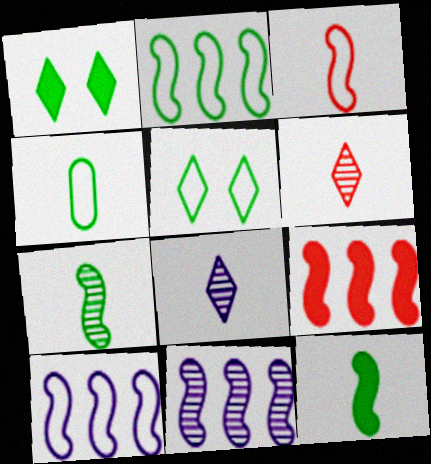[[2, 4, 5], 
[2, 9, 11]]